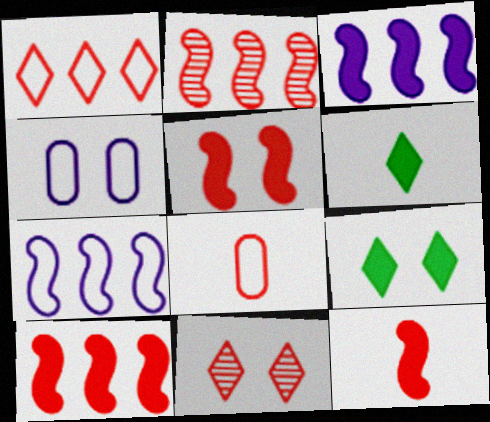[[2, 4, 6], 
[5, 10, 12], 
[8, 10, 11]]